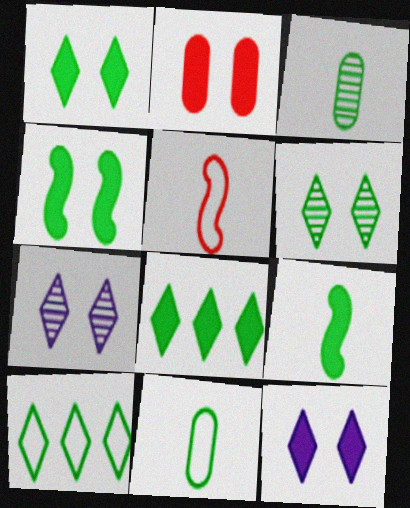[[2, 4, 12], 
[3, 4, 10]]